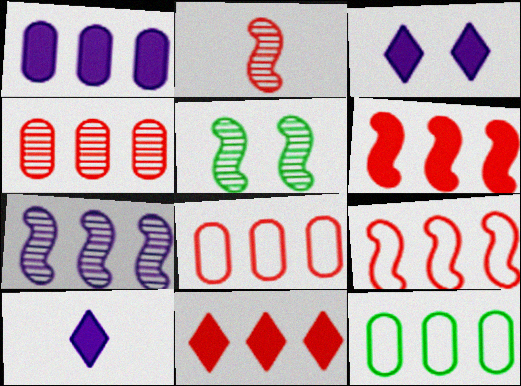[[1, 4, 12], 
[2, 3, 12], 
[2, 5, 7], 
[4, 9, 11], 
[5, 8, 10], 
[7, 11, 12]]